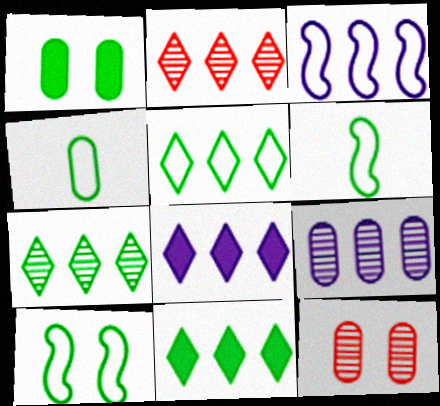[[1, 6, 7], 
[2, 5, 8], 
[3, 8, 9], 
[4, 5, 10], 
[5, 7, 11], 
[6, 8, 12]]